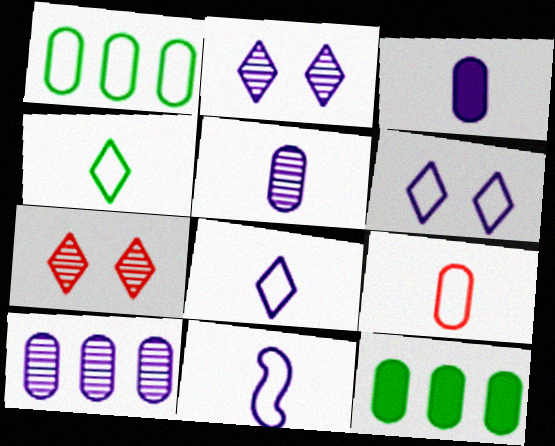[[4, 9, 11], 
[7, 11, 12]]